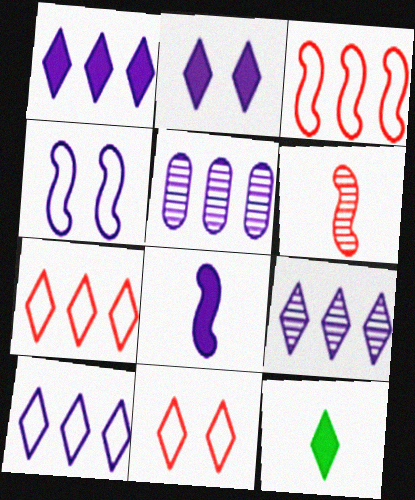[[1, 9, 10], 
[9, 11, 12]]